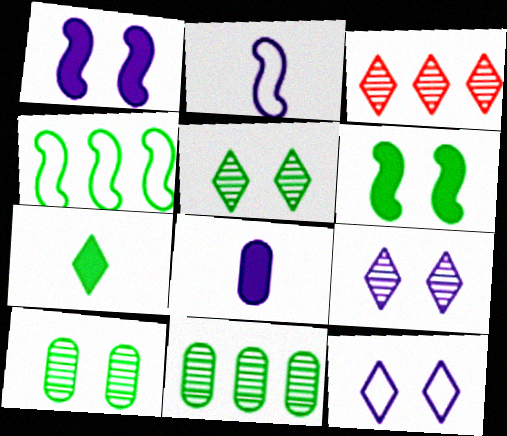[[3, 7, 12], 
[4, 7, 10]]